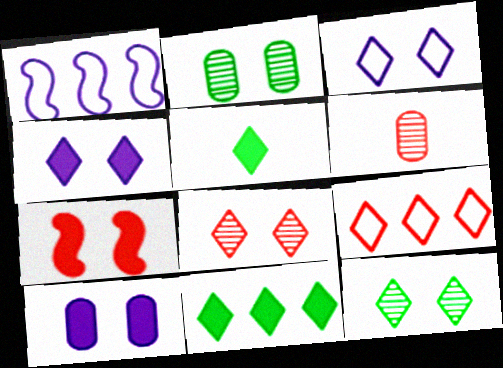[[2, 3, 7], 
[6, 7, 9]]